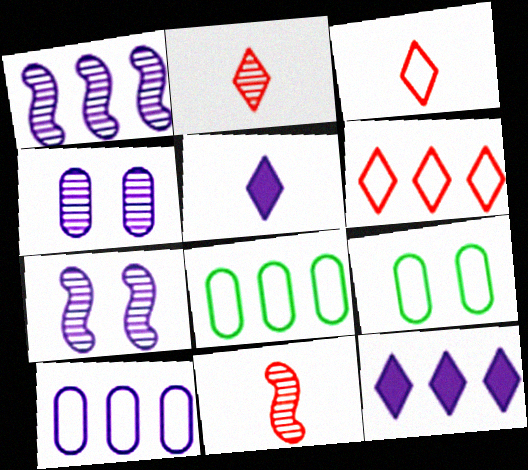[[1, 10, 12], 
[5, 7, 10], 
[9, 11, 12]]